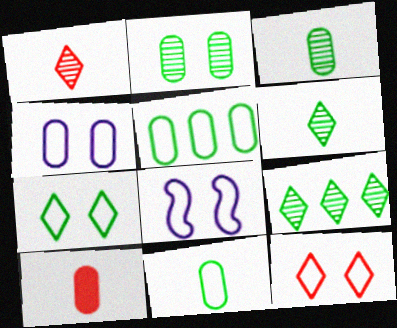[[8, 9, 10]]